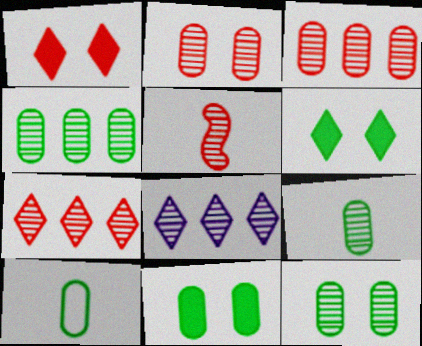[[2, 5, 7], 
[4, 9, 12], 
[4, 10, 11], 
[5, 8, 12]]